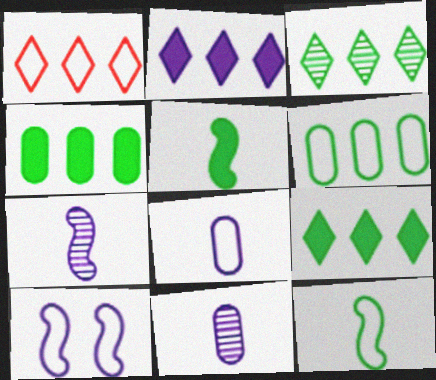[[1, 2, 3], 
[2, 10, 11]]